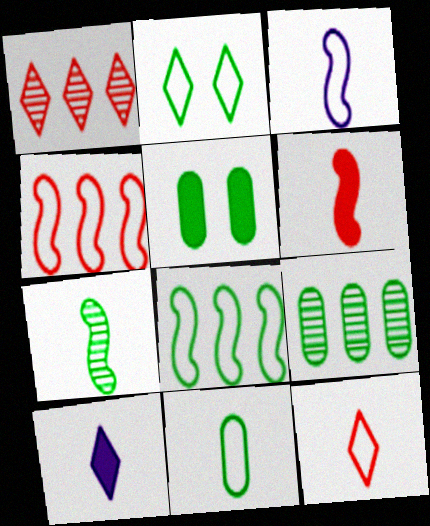[[1, 2, 10], 
[1, 3, 5], 
[2, 8, 11], 
[3, 6, 7], 
[3, 11, 12], 
[5, 9, 11]]